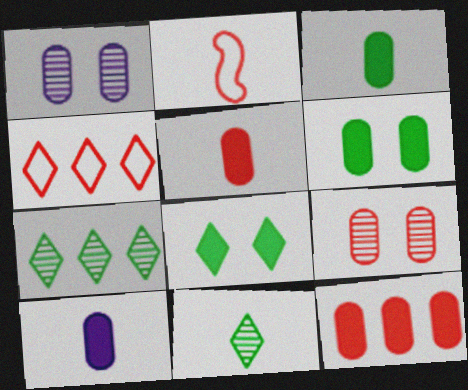[[2, 10, 11], 
[3, 5, 10], 
[6, 10, 12]]